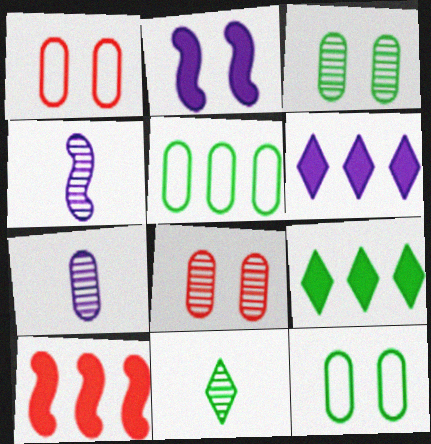[[1, 4, 9]]